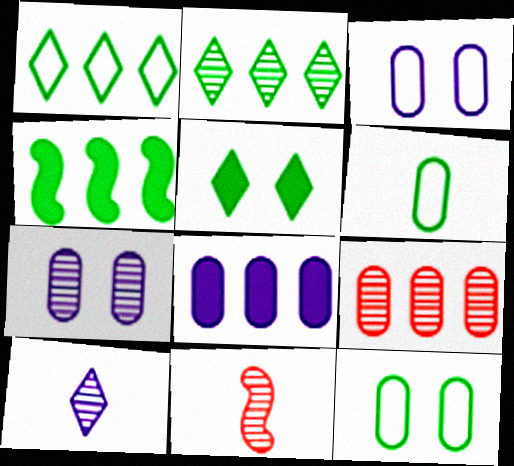[[2, 7, 11]]